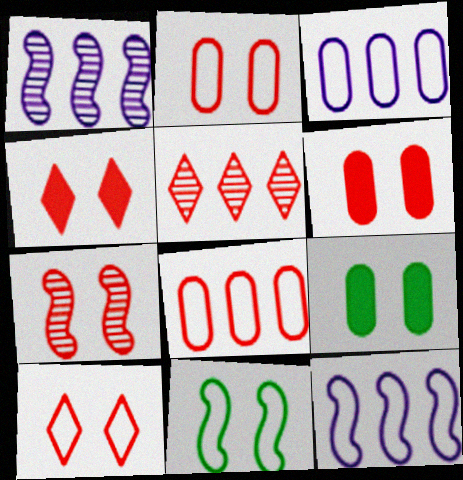[[2, 4, 7], 
[6, 7, 10]]